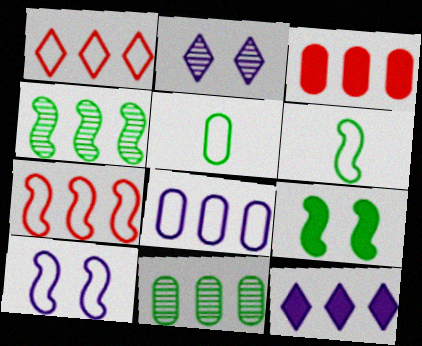[[1, 5, 10], 
[2, 3, 6], 
[3, 8, 11], 
[4, 6, 9], 
[6, 7, 10], 
[7, 11, 12]]